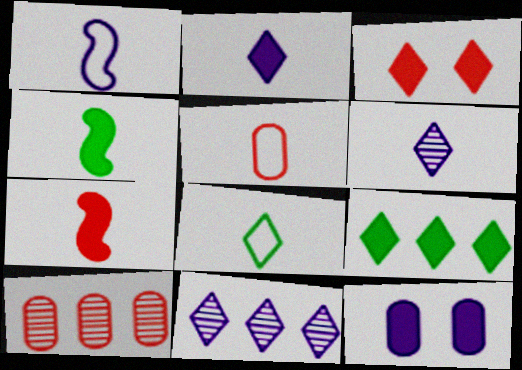[[1, 5, 8], 
[1, 11, 12], 
[2, 3, 9], 
[3, 8, 11], 
[4, 5, 6], 
[7, 9, 12]]